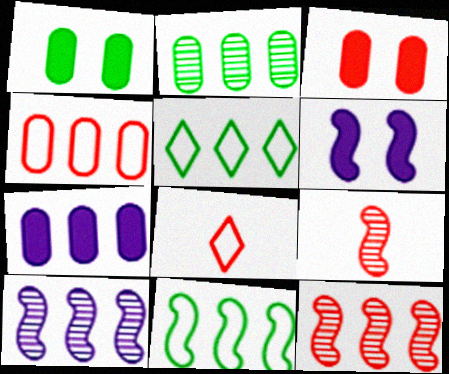[[1, 8, 10], 
[2, 4, 7], 
[2, 6, 8], 
[3, 8, 12], 
[5, 7, 12], 
[6, 9, 11]]